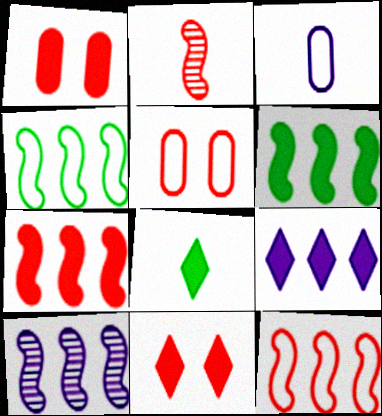[[2, 3, 8], 
[4, 7, 10], 
[5, 8, 10], 
[6, 10, 12], 
[8, 9, 11]]